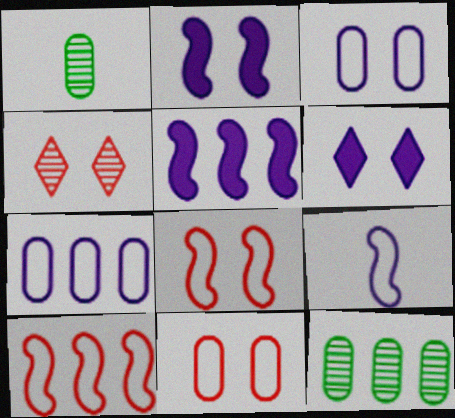[[1, 6, 10]]